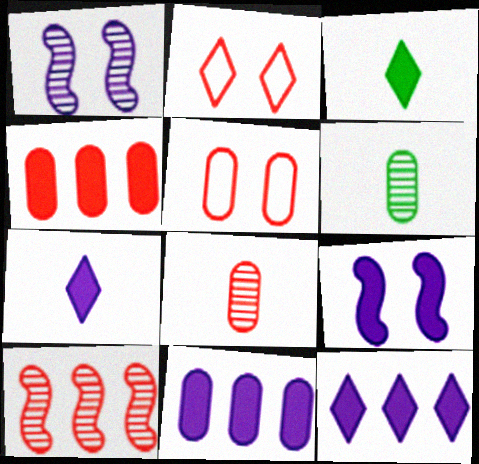[[3, 4, 9], 
[4, 5, 8], 
[5, 6, 11], 
[7, 9, 11]]